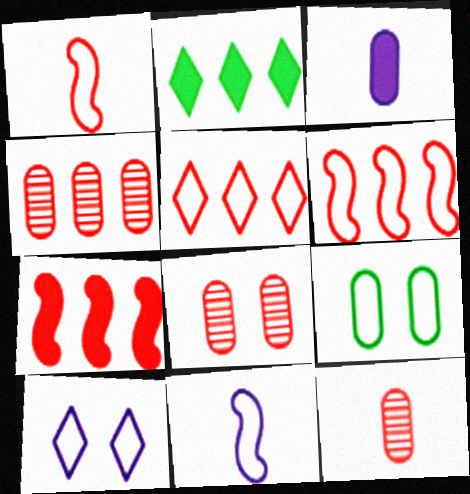[[2, 8, 11], 
[3, 4, 9], 
[4, 5, 7], 
[4, 8, 12], 
[5, 9, 11]]